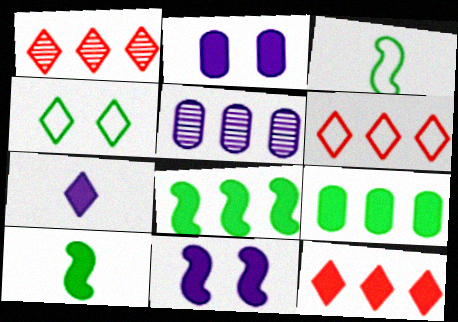[[1, 2, 3], 
[1, 4, 7], 
[1, 6, 12], 
[2, 10, 12], 
[5, 6, 8]]